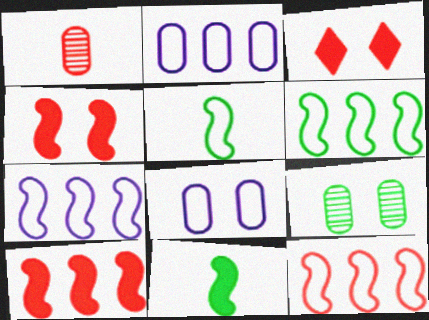[[1, 3, 12], 
[6, 7, 12]]